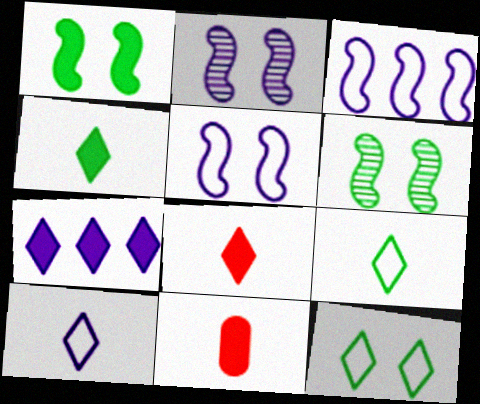[[1, 7, 11]]